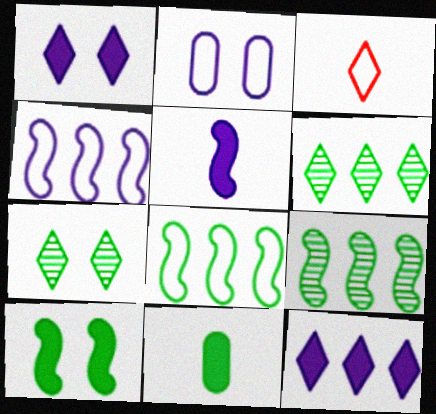[[1, 3, 6], 
[2, 3, 8], 
[3, 7, 12], 
[7, 8, 11]]